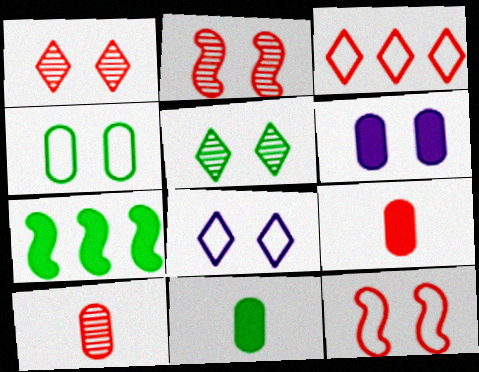[[2, 3, 9], 
[4, 8, 12], 
[5, 6, 12], 
[7, 8, 10]]